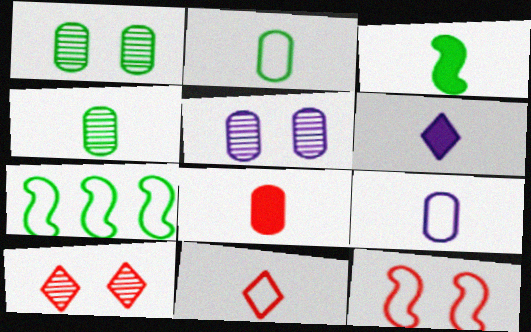[[3, 6, 8], 
[4, 8, 9]]